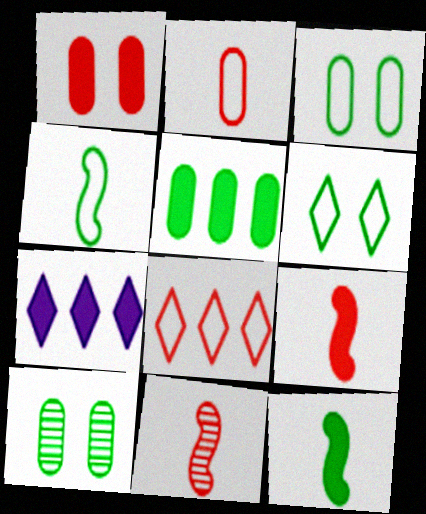[[1, 7, 12], 
[1, 8, 11], 
[3, 7, 11]]